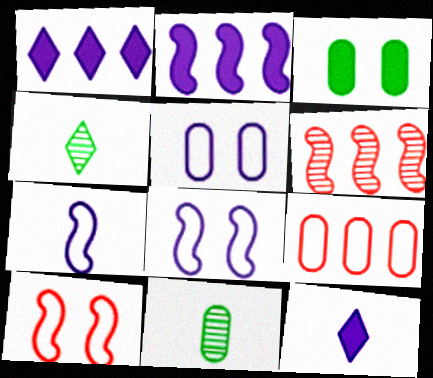[[1, 10, 11]]